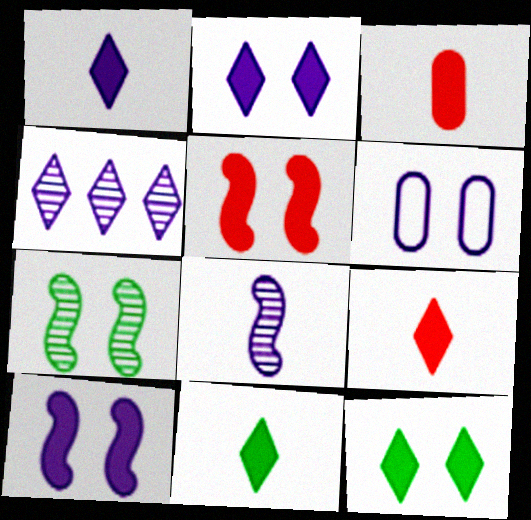[[1, 9, 11]]